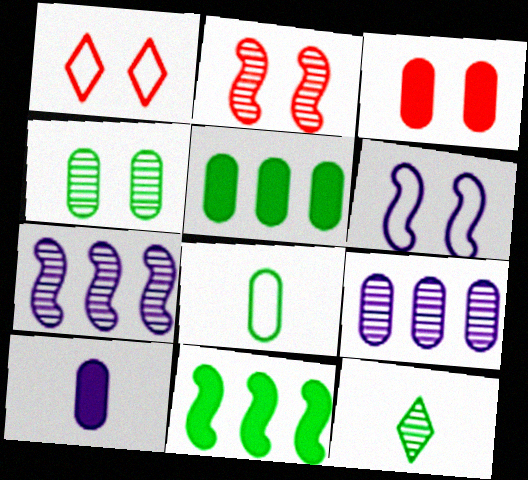[[1, 2, 3], 
[2, 9, 12], 
[3, 5, 10], 
[3, 8, 9], 
[4, 5, 8]]